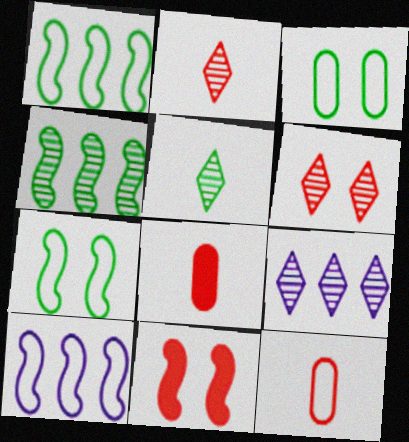[[5, 6, 9], 
[7, 8, 9]]